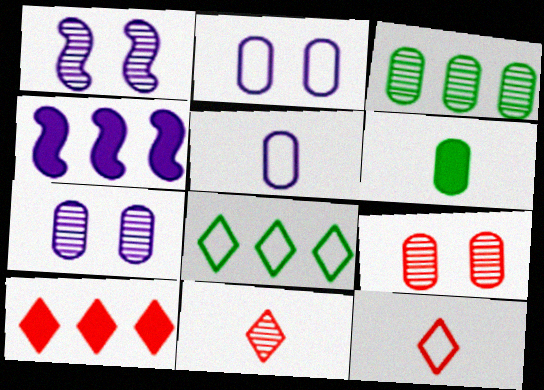[[1, 3, 11]]